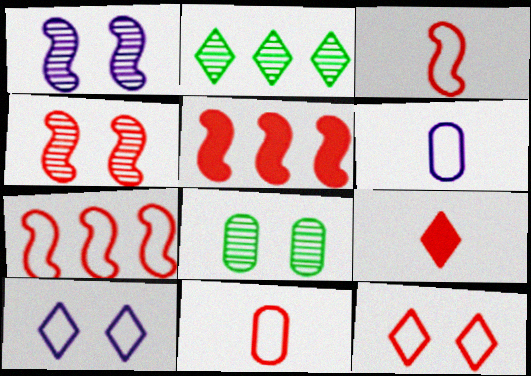[[2, 9, 10], 
[3, 4, 5], 
[7, 11, 12]]